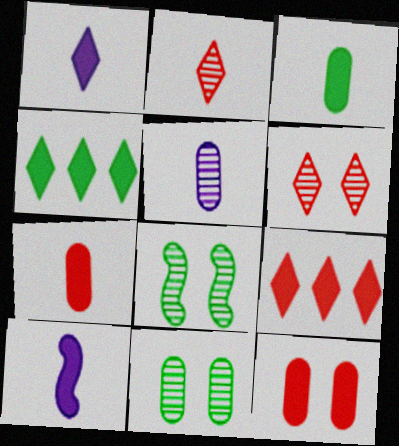[[4, 10, 12]]